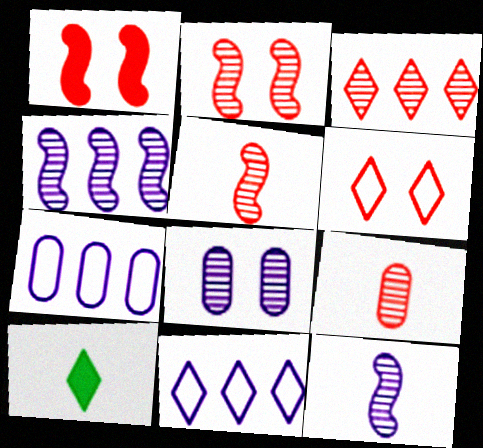[[2, 3, 9], 
[2, 7, 10]]